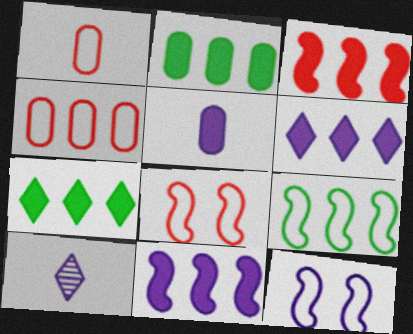[[2, 3, 6], 
[2, 8, 10]]